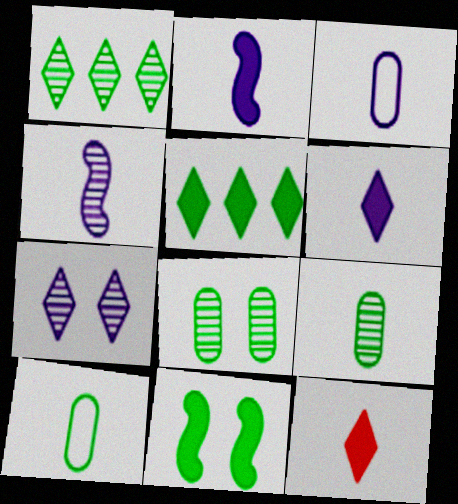[[1, 10, 11], 
[3, 4, 6], 
[4, 10, 12]]